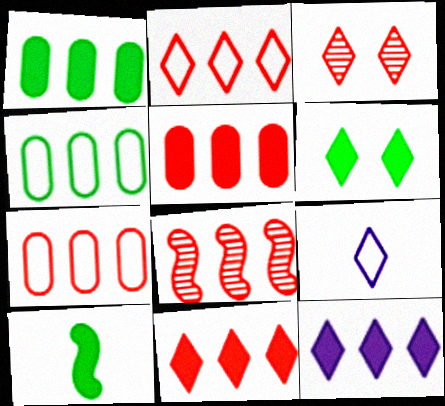[[1, 6, 10], 
[2, 5, 8], 
[4, 8, 12], 
[7, 8, 11]]